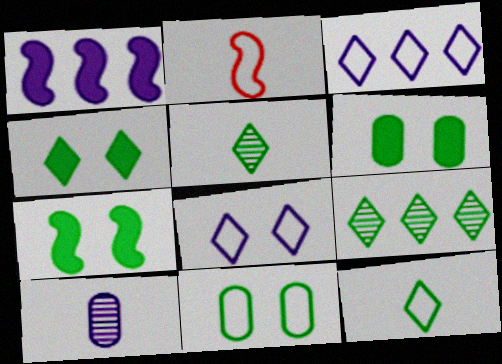[[1, 8, 10], 
[2, 3, 11], 
[4, 6, 7], 
[4, 9, 12]]